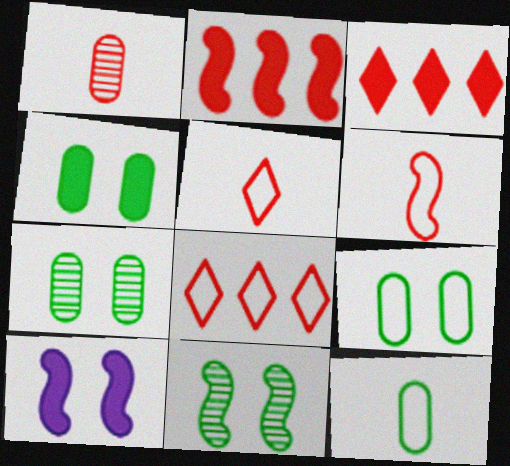[[4, 7, 9]]